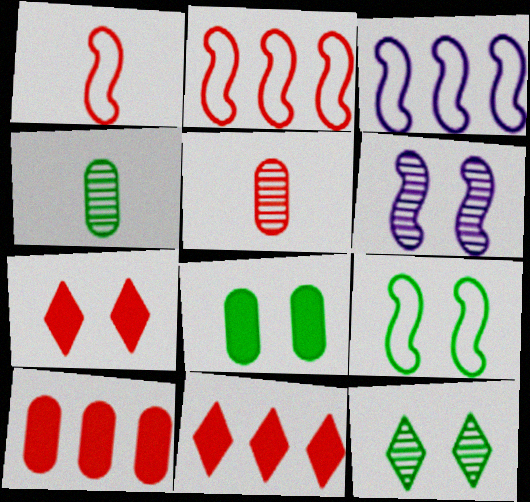[[1, 3, 9], 
[2, 5, 7], 
[3, 4, 7], 
[8, 9, 12]]